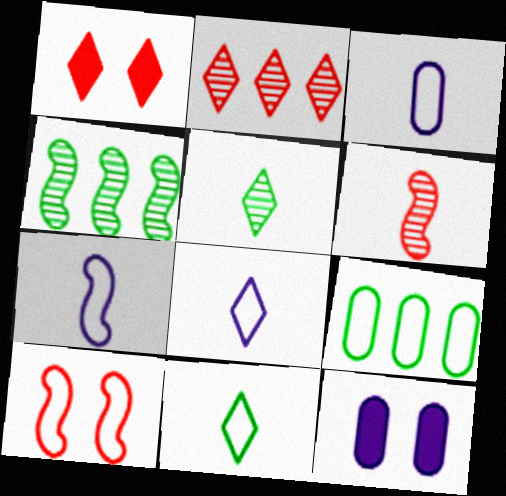[[1, 3, 4], 
[3, 7, 8], 
[8, 9, 10]]